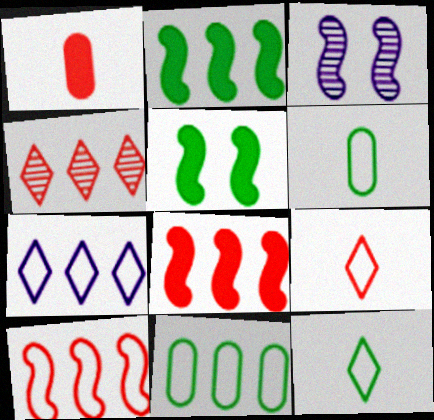[[7, 10, 11]]